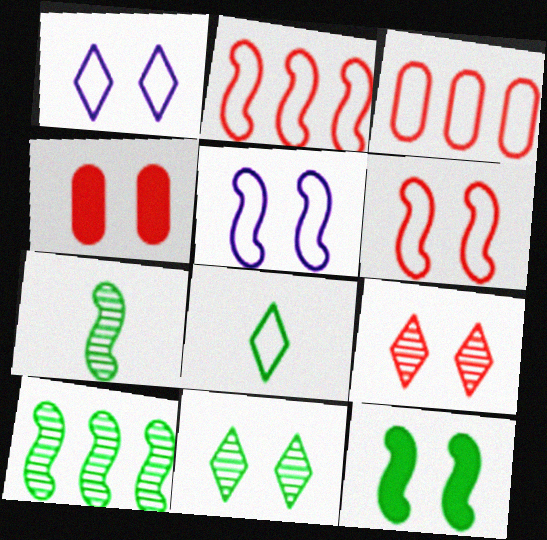[[3, 5, 8], 
[4, 5, 11], 
[4, 6, 9]]